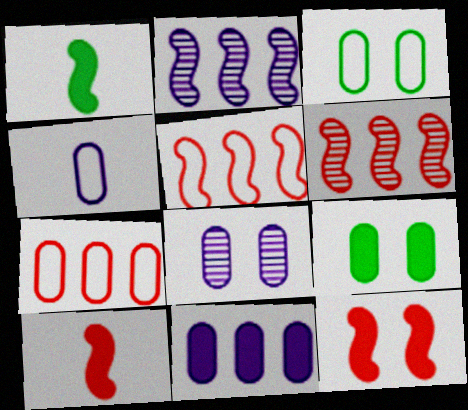[[3, 4, 7], 
[4, 8, 11]]